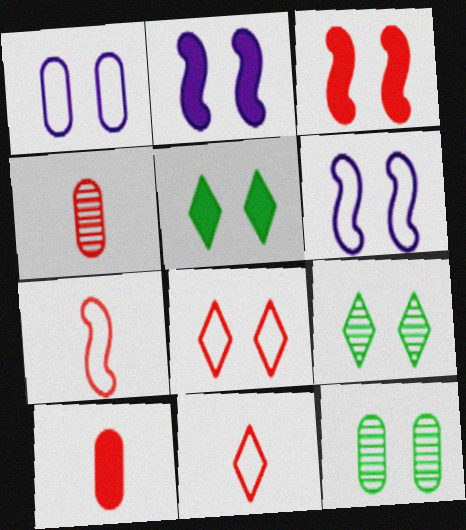[[1, 3, 9], 
[2, 8, 12]]